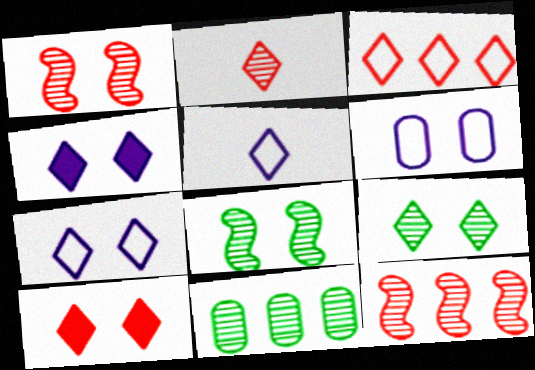[[2, 3, 10], 
[6, 8, 10], 
[7, 9, 10]]